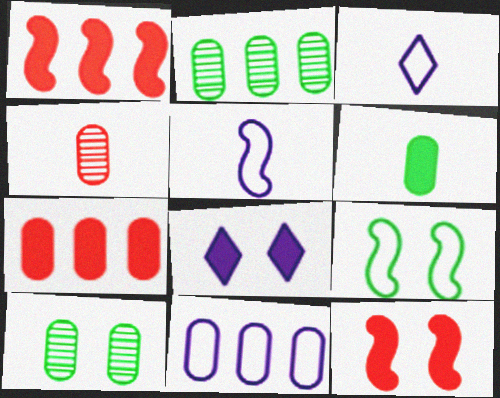[[1, 3, 10], 
[1, 6, 8], 
[2, 3, 12], 
[2, 7, 11]]